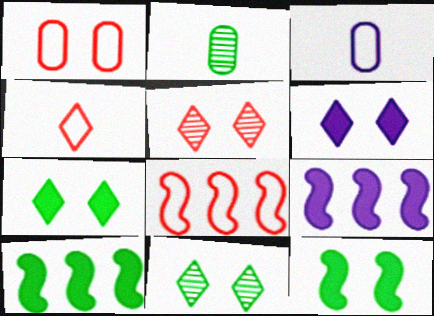[[1, 4, 8], 
[2, 6, 8], 
[3, 5, 10]]